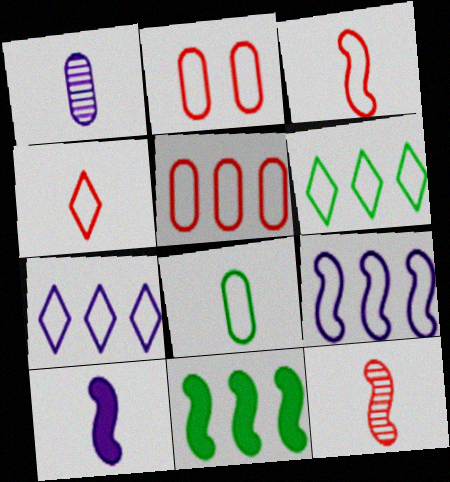[[5, 6, 9]]